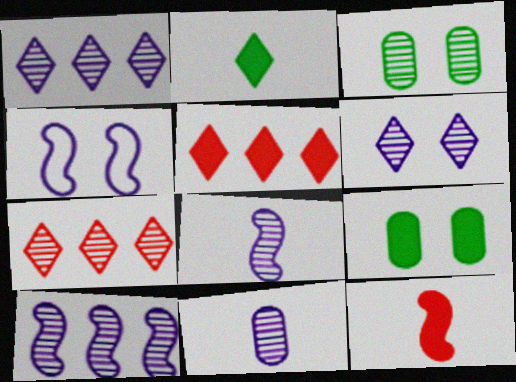[[3, 7, 8], 
[6, 10, 11]]